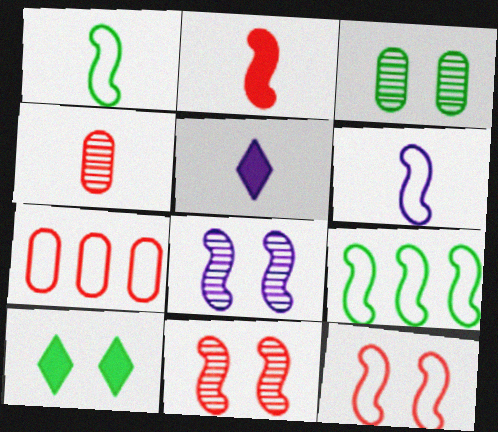[[1, 4, 5], 
[2, 8, 9], 
[6, 9, 12]]